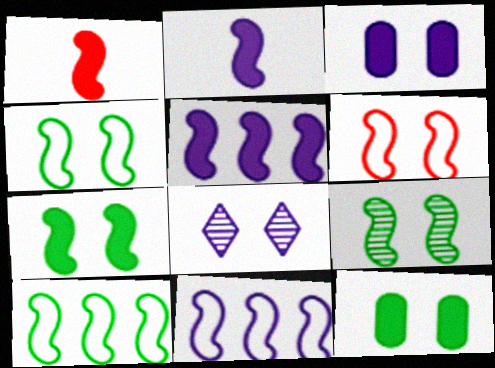[[1, 5, 7], 
[1, 9, 11], 
[4, 7, 9], 
[6, 8, 12]]